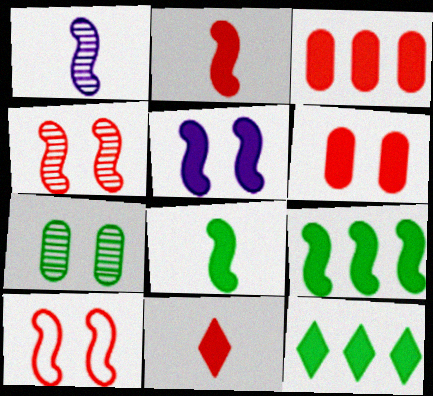[[1, 9, 10], 
[2, 5, 9]]